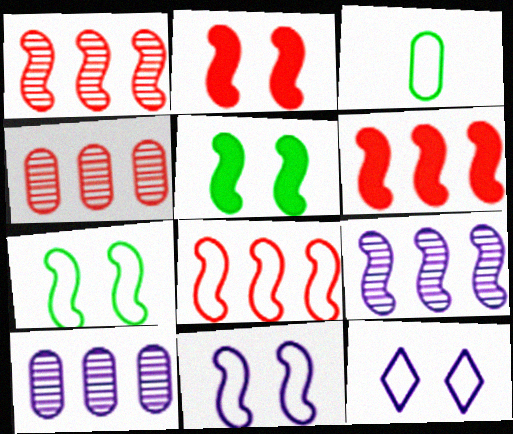[[1, 6, 8], 
[3, 8, 12]]